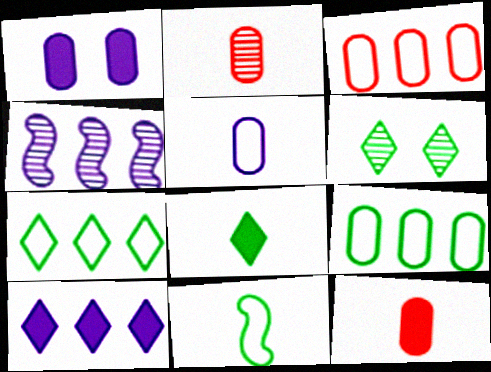[[1, 2, 9], 
[2, 4, 6], 
[6, 7, 8]]